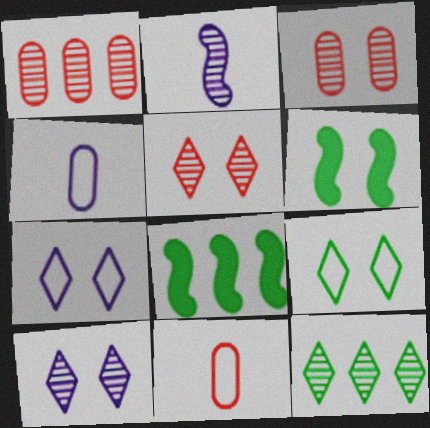[[2, 3, 12], 
[3, 6, 7], 
[4, 5, 8], 
[8, 10, 11]]